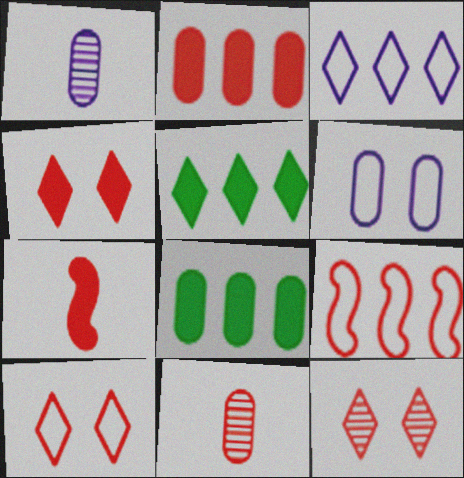[[2, 4, 7], 
[4, 9, 11], 
[4, 10, 12], 
[6, 8, 11]]